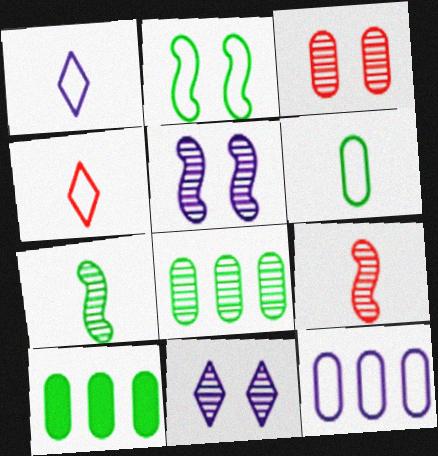[[2, 4, 12], 
[4, 5, 10], 
[8, 9, 11]]